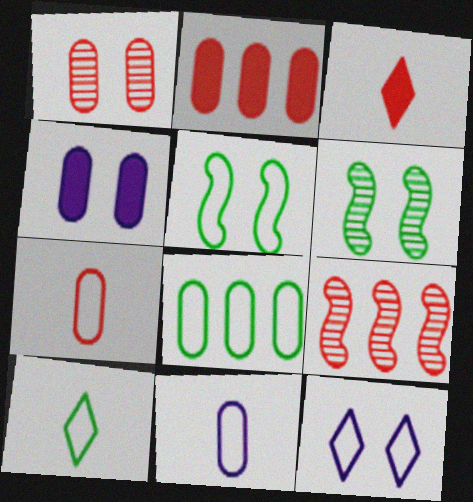[[1, 2, 7], 
[4, 9, 10], 
[5, 8, 10]]